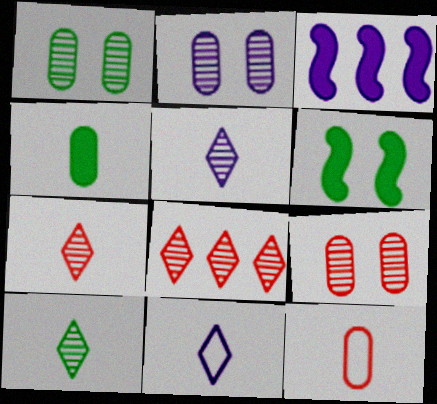[[1, 2, 9], 
[2, 3, 11], 
[5, 7, 10]]